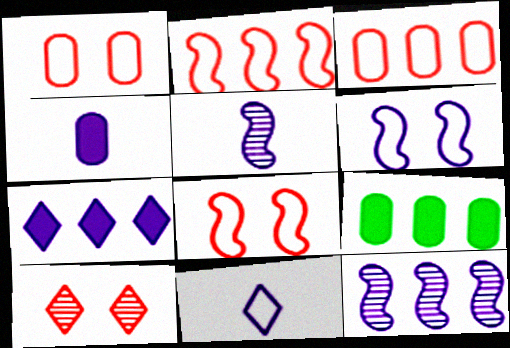[[4, 5, 11]]